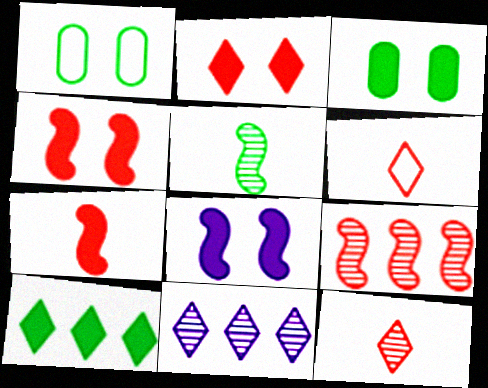[[1, 5, 10], 
[1, 7, 11], 
[2, 3, 8]]